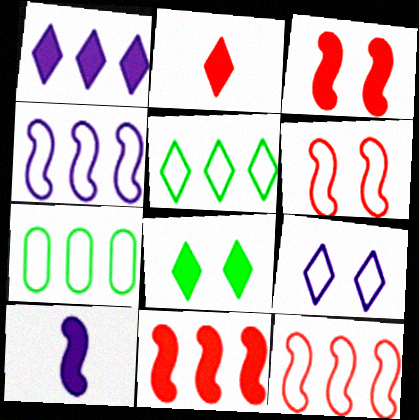[[1, 2, 8]]